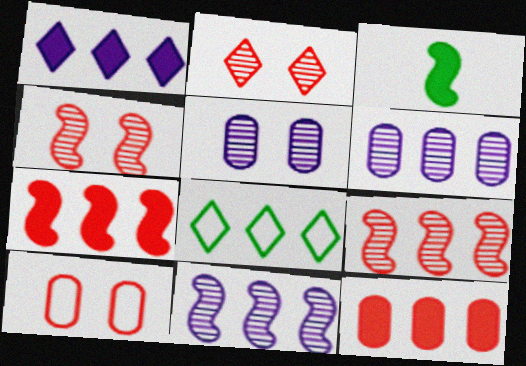[[6, 7, 8], 
[8, 11, 12]]